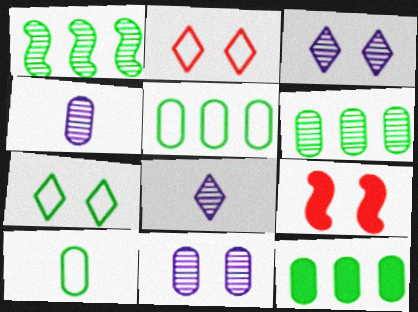[[5, 6, 12], 
[5, 8, 9], 
[7, 9, 11]]